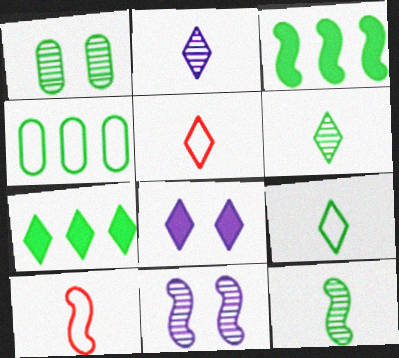[[1, 3, 9], 
[3, 10, 11]]